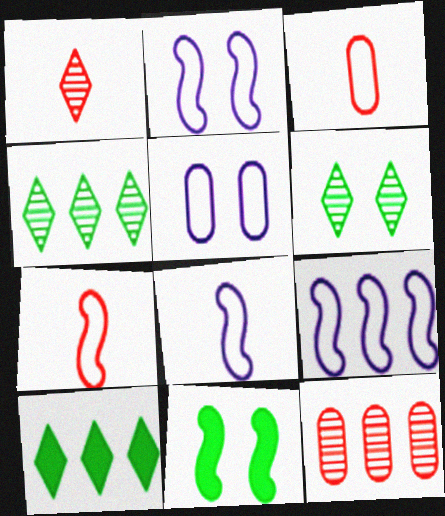[[2, 8, 9], 
[9, 10, 12]]